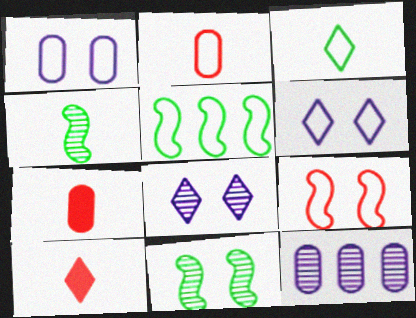[[2, 5, 6], 
[5, 7, 8]]